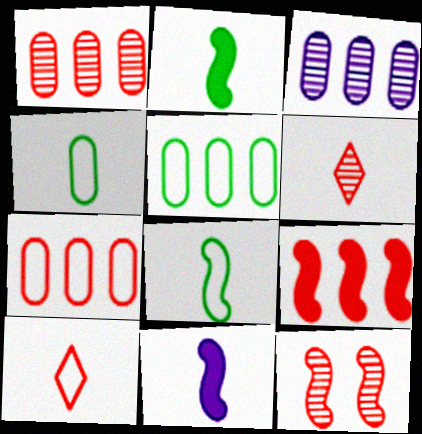[[1, 6, 12], 
[4, 6, 11]]